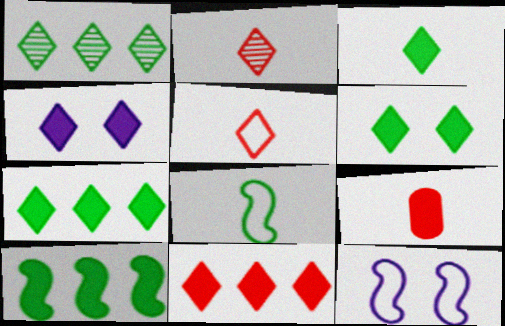[[1, 4, 5], 
[1, 9, 12], 
[3, 4, 11], 
[3, 6, 7], 
[4, 9, 10]]